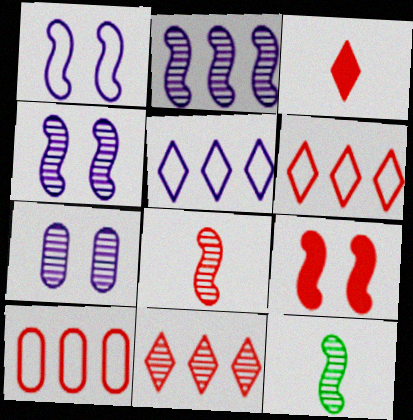[[7, 11, 12]]